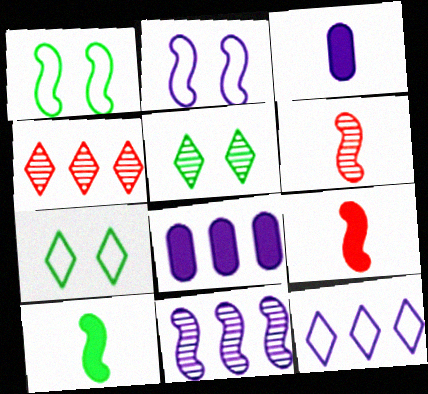[[1, 3, 4], 
[1, 9, 11], 
[6, 7, 8], 
[8, 11, 12]]